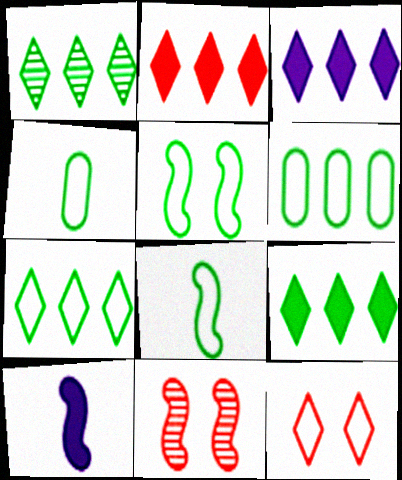[[1, 7, 9], 
[2, 3, 9], 
[3, 4, 11], 
[4, 5, 7]]